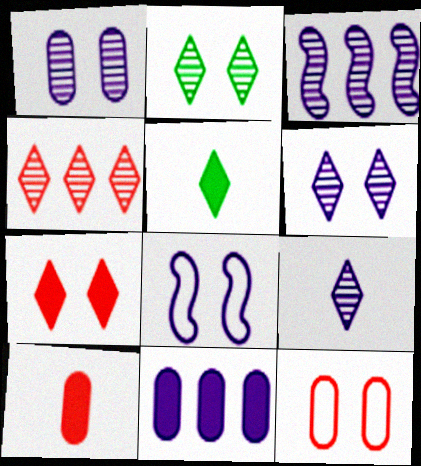[[1, 3, 9], 
[2, 4, 9], 
[3, 5, 12], 
[8, 9, 11]]